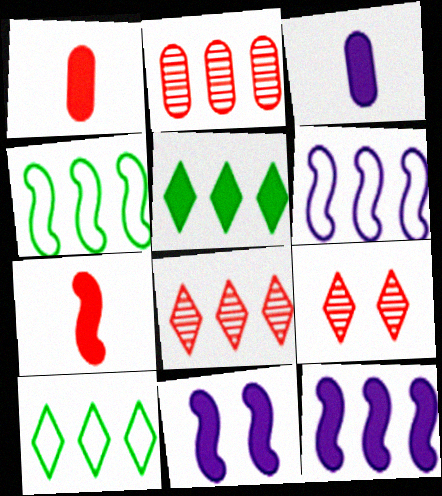[[1, 5, 11], 
[2, 5, 6], 
[2, 10, 12], 
[3, 4, 9]]